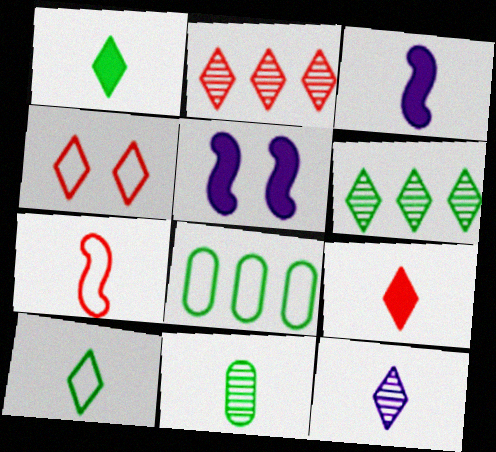[[2, 4, 9], 
[9, 10, 12]]